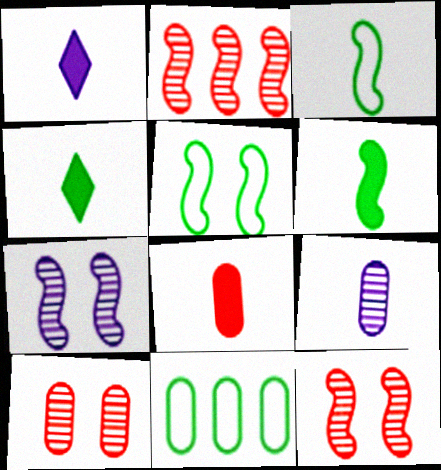[[1, 6, 8], 
[1, 11, 12]]